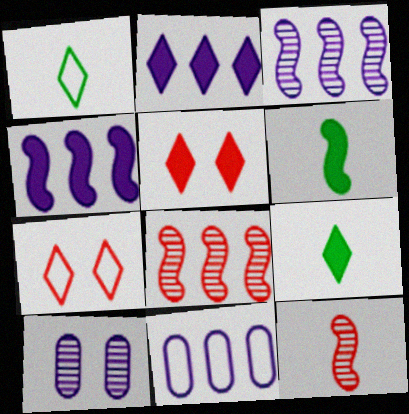[[2, 3, 11], 
[2, 5, 9]]